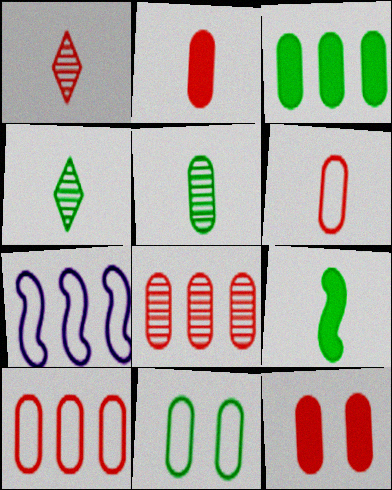[[3, 5, 11], 
[4, 7, 12], 
[6, 8, 12]]